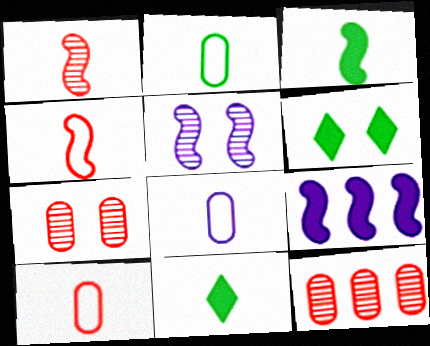[[1, 8, 11], 
[2, 8, 10]]